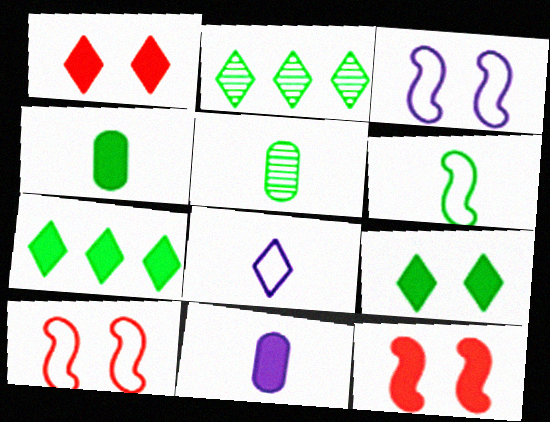[[1, 2, 8], 
[2, 10, 11], 
[7, 11, 12]]